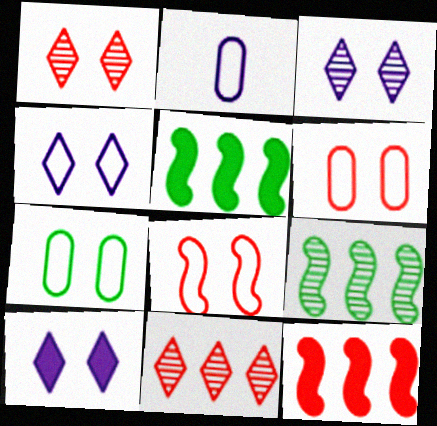[[1, 2, 5], 
[3, 4, 10], 
[4, 7, 8]]